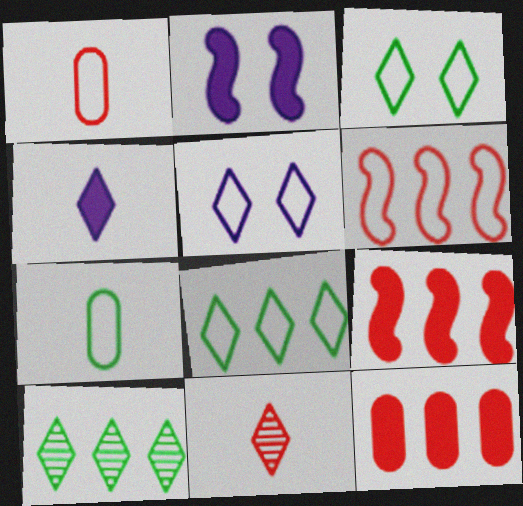[[1, 2, 10], 
[5, 6, 7]]